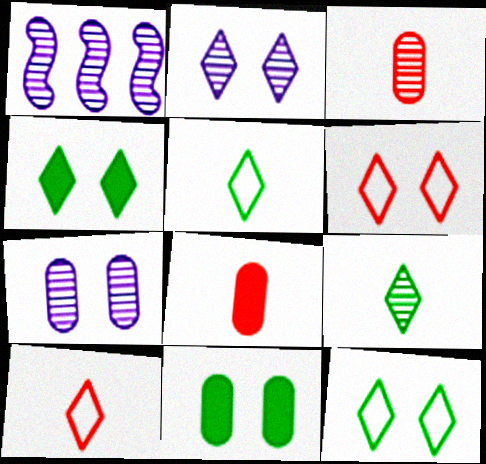[[1, 8, 12], 
[1, 10, 11], 
[2, 4, 6]]